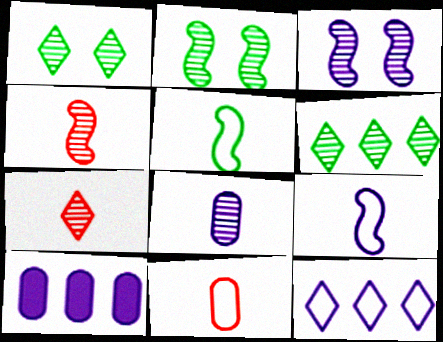[]